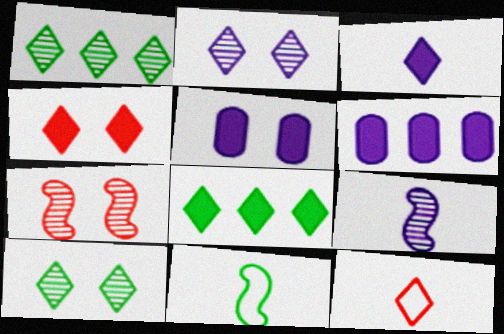[[2, 8, 12], 
[3, 4, 8]]